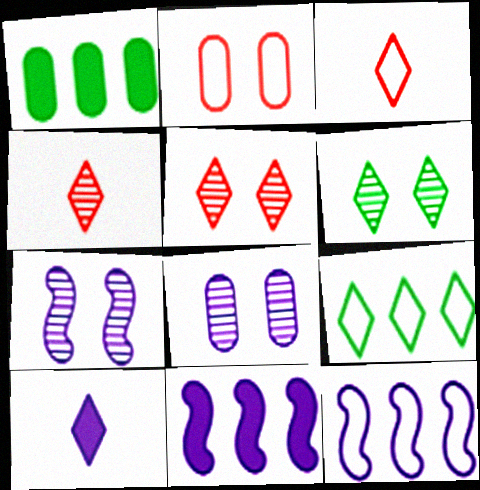[[1, 3, 7], 
[5, 9, 10], 
[8, 10, 12]]